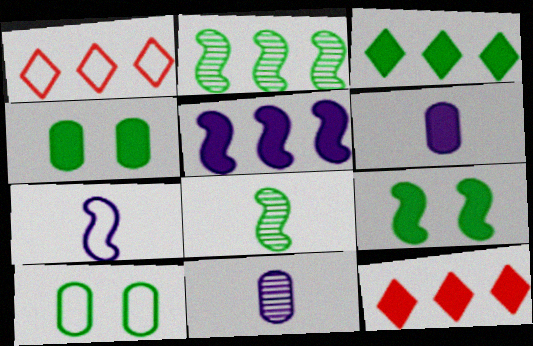[[1, 7, 10], 
[1, 9, 11], 
[3, 8, 10], 
[6, 9, 12]]